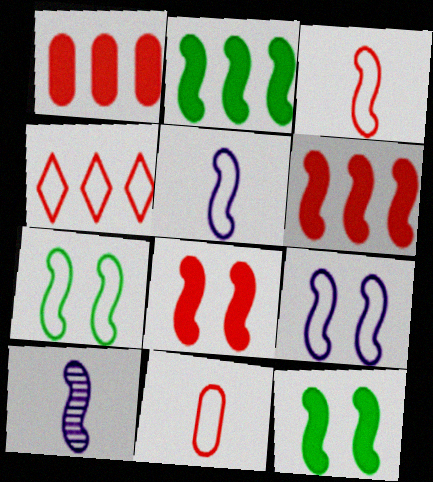[[6, 7, 10]]